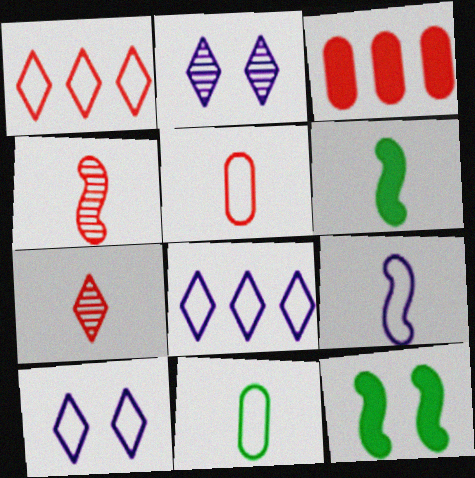[[4, 6, 9]]